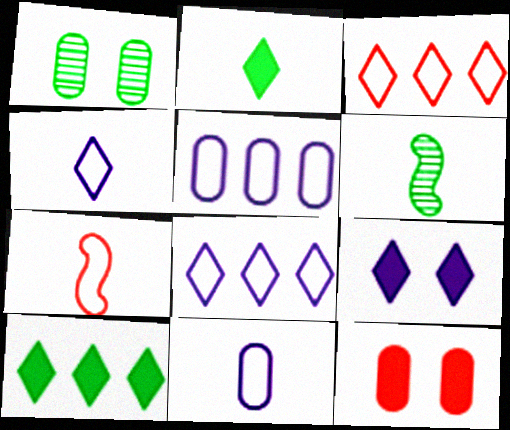[[6, 8, 12]]